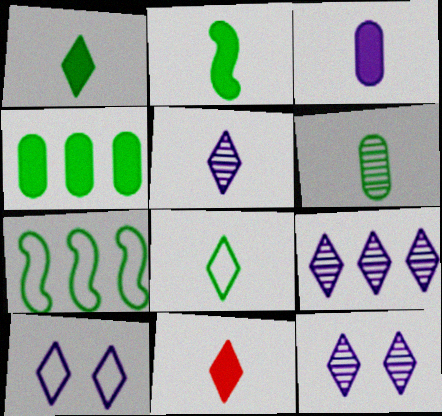[[2, 3, 11], 
[2, 6, 8], 
[5, 8, 11], 
[5, 9, 12]]